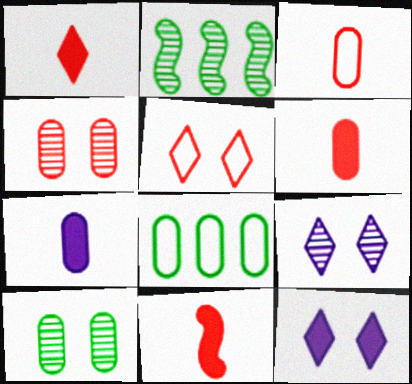[[1, 6, 11], 
[2, 3, 12], 
[2, 5, 7], 
[4, 7, 8], 
[8, 9, 11]]